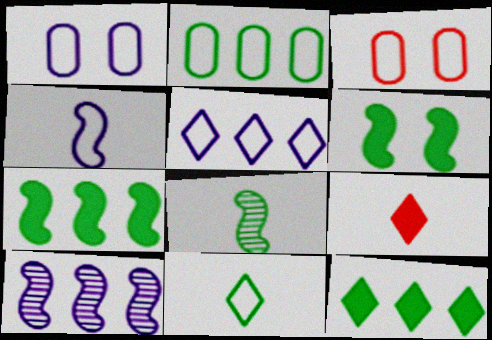[[1, 4, 5]]